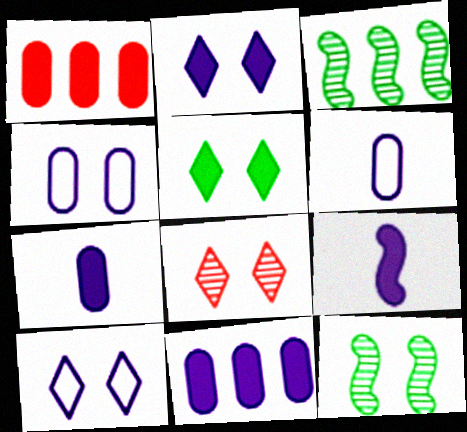[[1, 5, 9], 
[2, 9, 11], 
[5, 8, 10]]